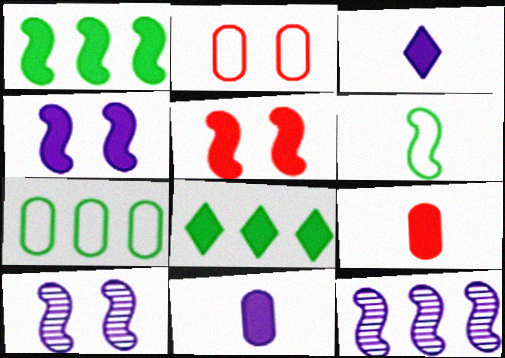[[4, 8, 9], 
[5, 6, 12], 
[5, 8, 11]]